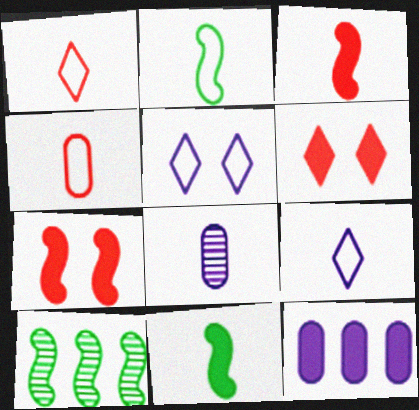[[1, 8, 11], 
[2, 4, 9], 
[6, 11, 12]]